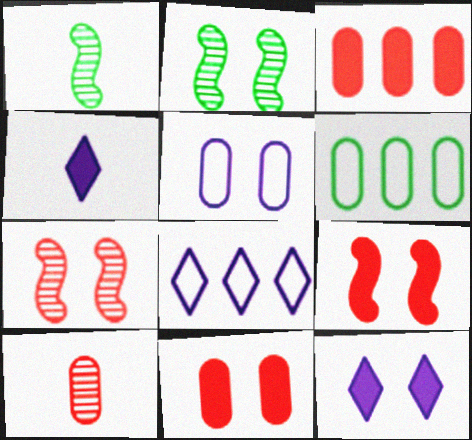[[1, 8, 11], 
[4, 6, 7]]